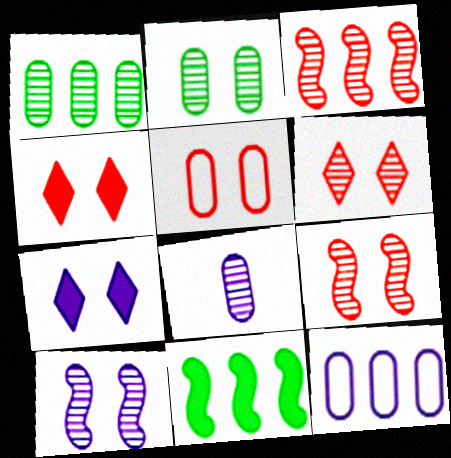[[2, 6, 10], 
[4, 5, 9]]